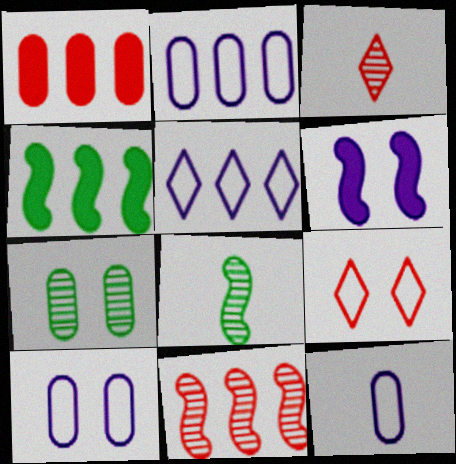[[1, 7, 12], 
[2, 10, 12], 
[3, 4, 10], 
[6, 7, 9]]